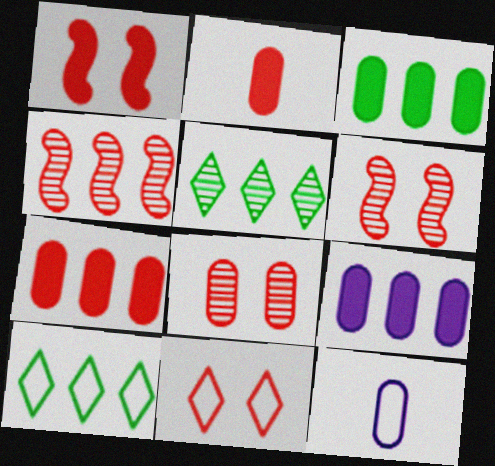[[1, 5, 12], 
[1, 8, 11], 
[2, 4, 11], 
[3, 7, 9], 
[3, 8, 12], 
[4, 9, 10]]